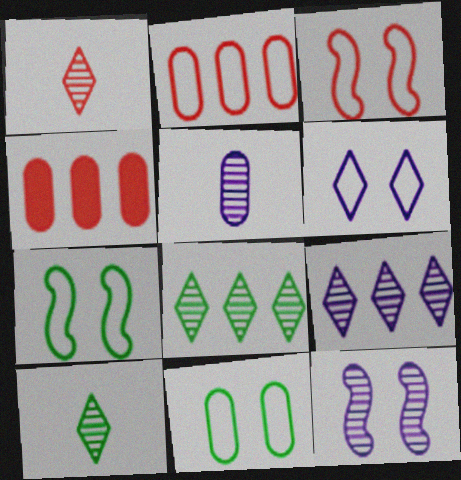[[1, 3, 4], 
[3, 6, 11], 
[4, 5, 11], 
[5, 9, 12]]